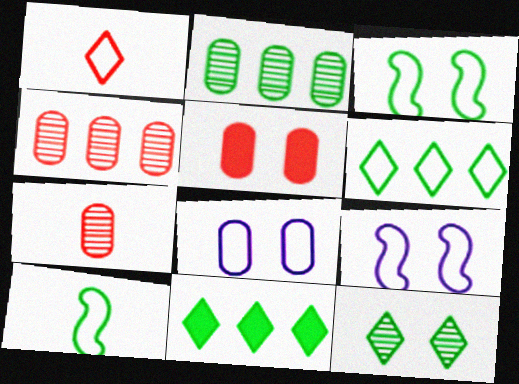[[5, 9, 12], 
[7, 9, 11]]